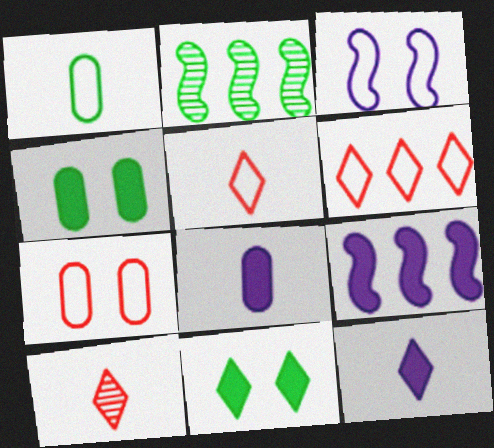[[1, 2, 11], 
[1, 3, 6], 
[2, 7, 12]]